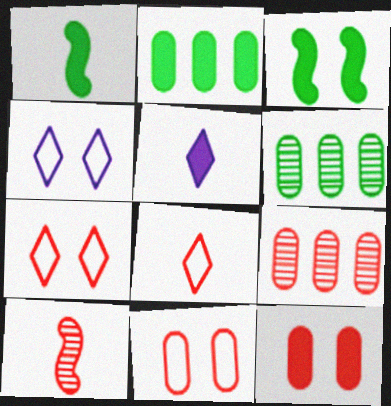[[1, 4, 9], 
[2, 4, 10]]